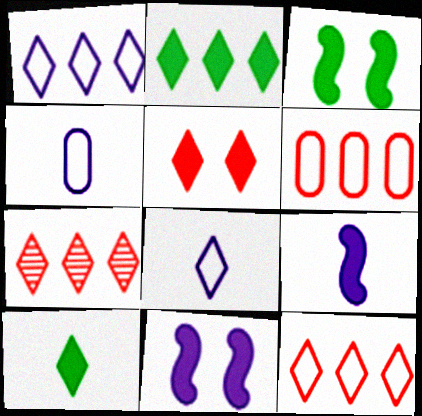[[1, 2, 7], 
[3, 4, 7]]